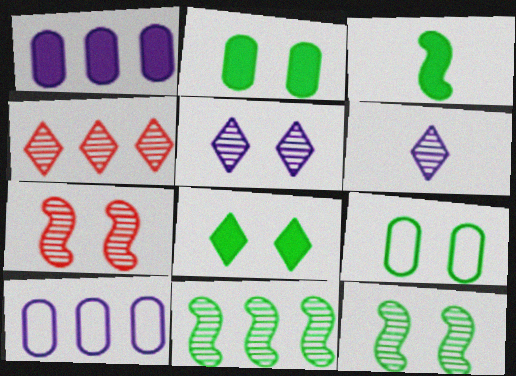[[8, 9, 12]]